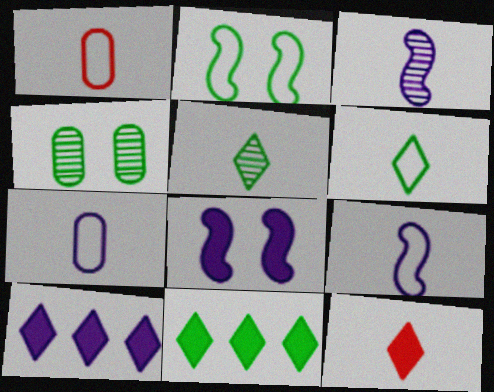[[1, 6, 9]]